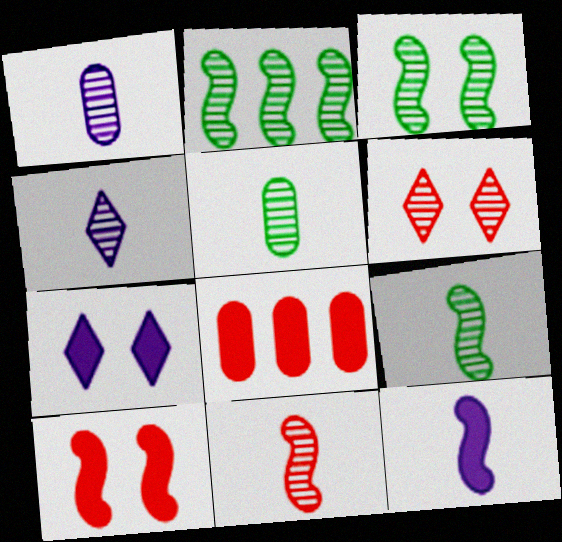[[1, 2, 6], 
[2, 3, 9], 
[4, 5, 11]]